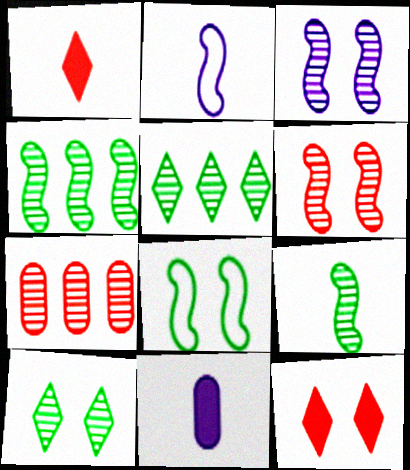[]